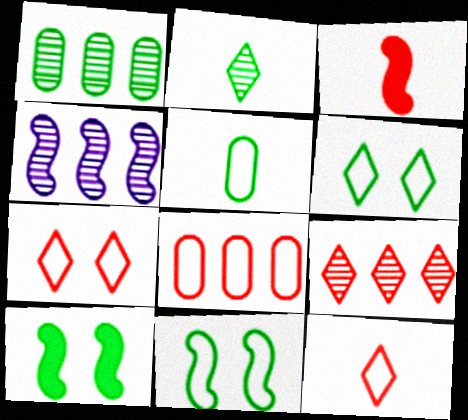[[1, 4, 9], 
[3, 4, 11]]